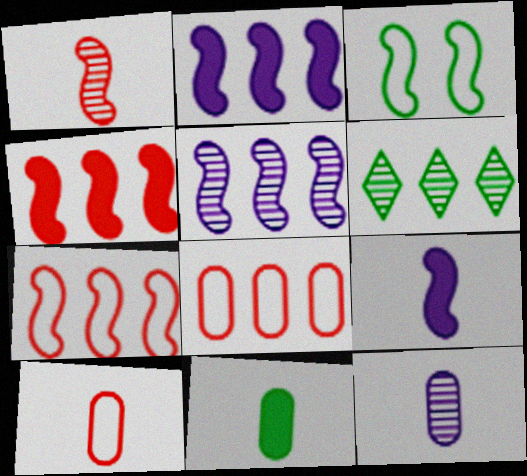[[1, 2, 3], 
[2, 6, 8], 
[3, 6, 11], 
[10, 11, 12]]